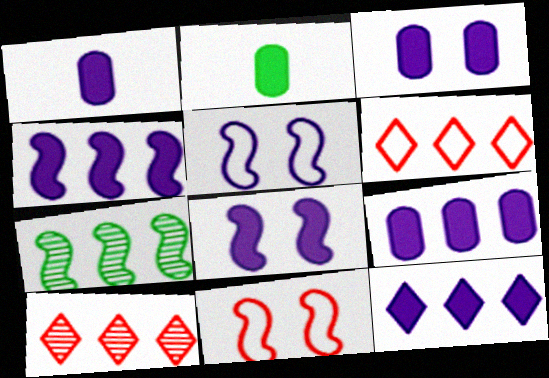[[1, 3, 9], 
[1, 8, 12], 
[2, 5, 10], 
[4, 9, 12], 
[6, 7, 9]]